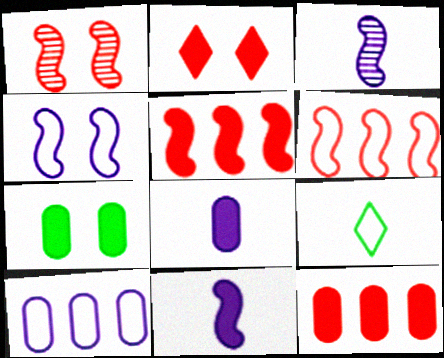[[7, 8, 12]]